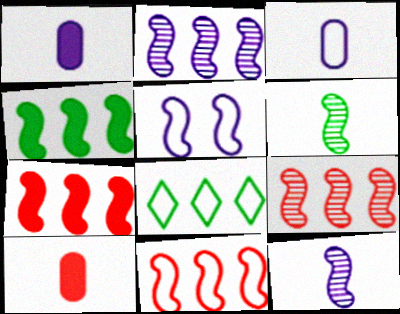[[2, 4, 11], 
[5, 6, 7], 
[7, 9, 11]]